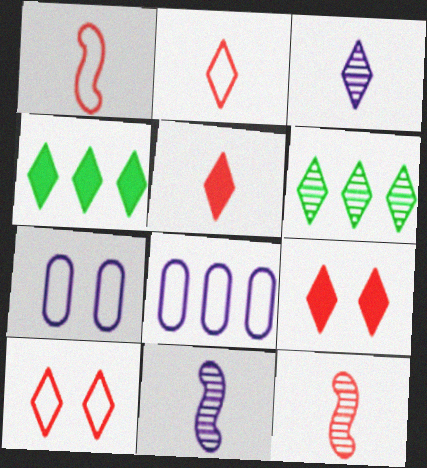[[3, 4, 10], 
[4, 7, 12]]